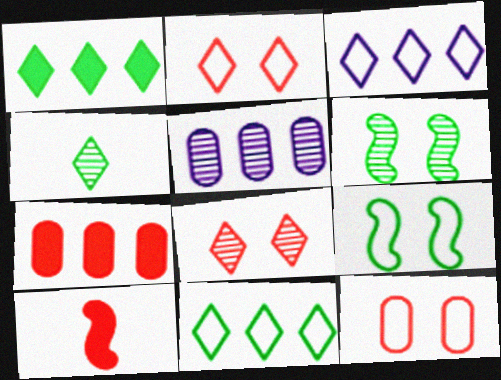[]